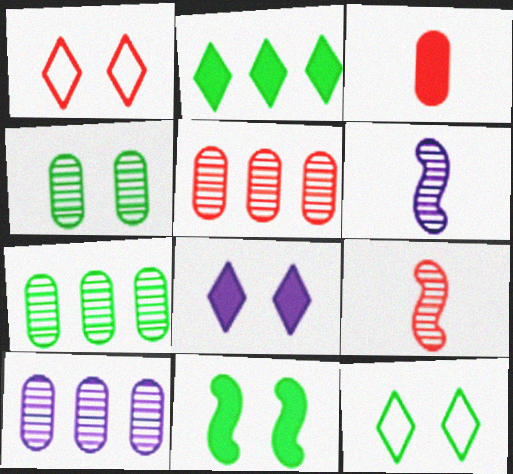[[4, 11, 12], 
[5, 7, 10]]